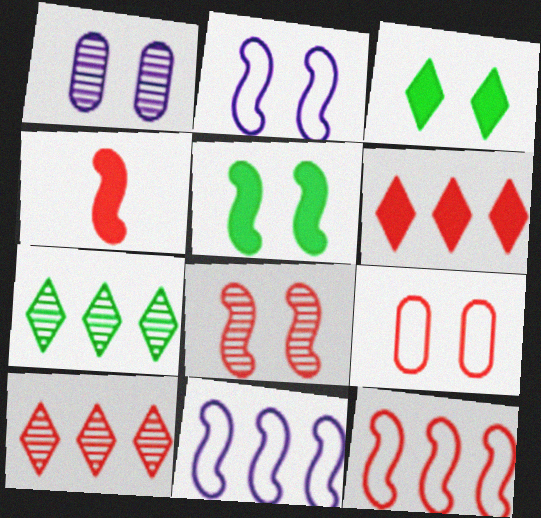[[2, 5, 8], 
[4, 8, 12], 
[4, 9, 10]]